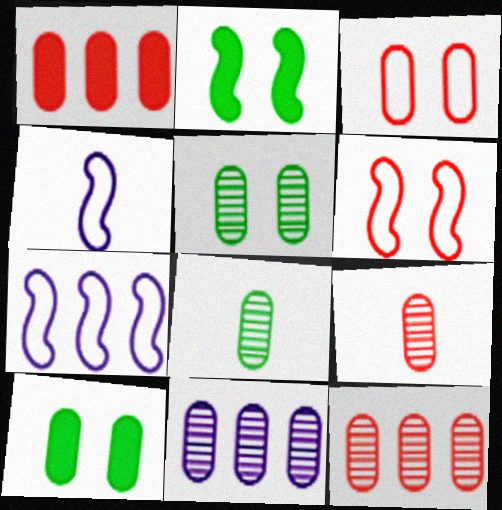[[1, 3, 9], 
[5, 9, 11]]